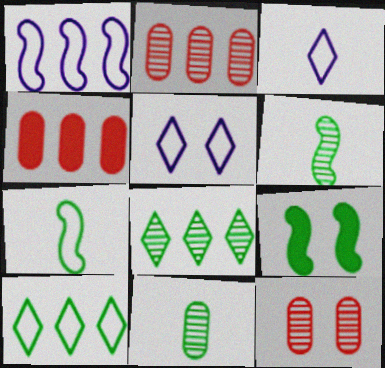[[1, 4, 8], 
[2, 3, 9], 
[4, 5, 6], 
[5, 9, 12], 
[9, 10, 11]]